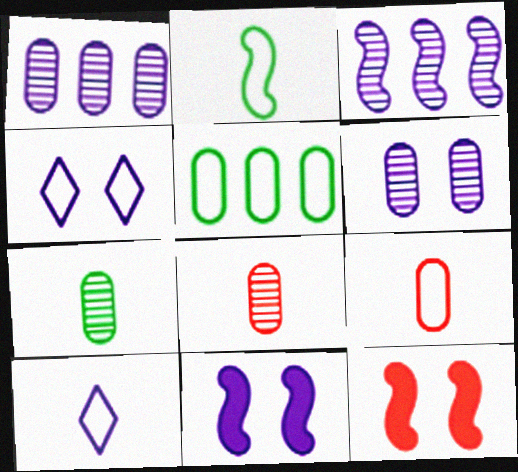[[1, 10, 11], 
[2, 3, 12], 
[2, 9, 10], 
[4, 6, 11]]